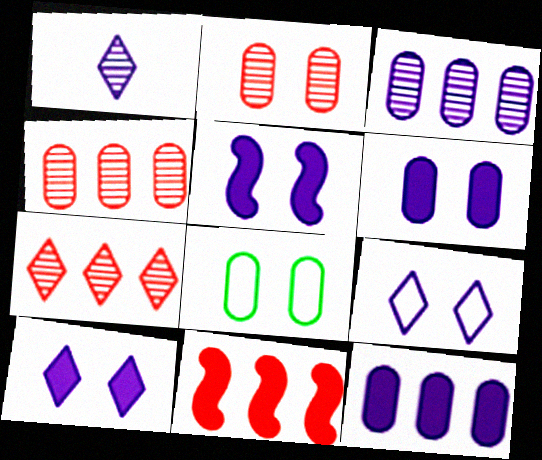[[1, 8, 11], 
[2, 6, 8], 
[5, 6, 10]]